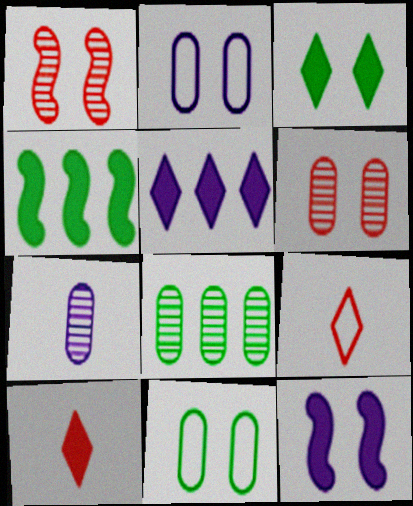[[1, 2, 3], 
[3, 5, 10], 
[6, 7, 8], 
[8, 9, 12]]